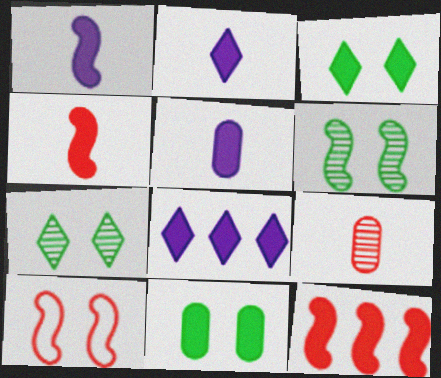[[1, 2, 5], 
[2, 11, 12], 
[3, 5, 12], 
[4, 8, 11]]